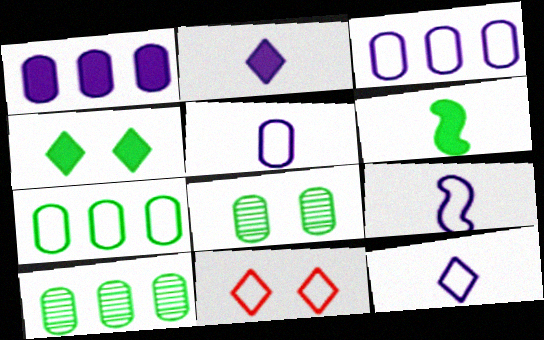[[5, 9, 12], 
[7, 9, 11]]